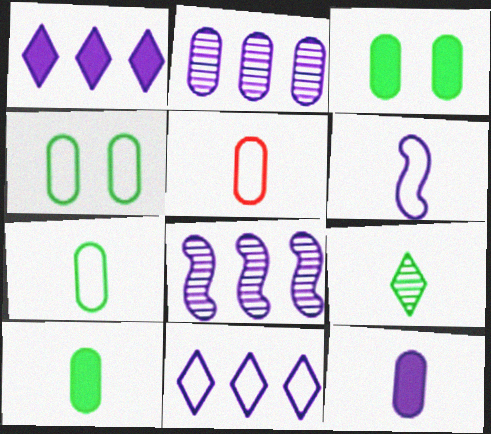[[2, 3, 5]]